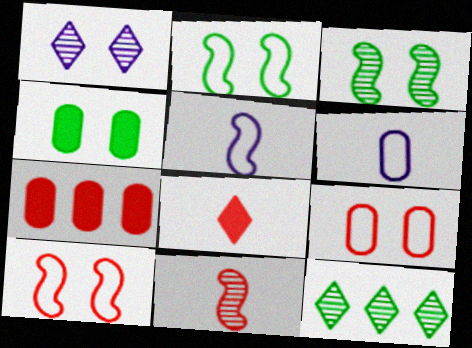[[1, 4, 10]]